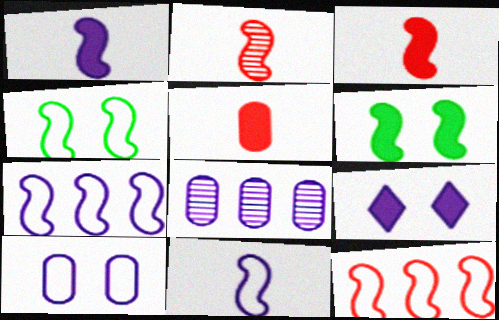[[2, 6, 7], 
[4, 11, 12], 
[8, 9, 11]]